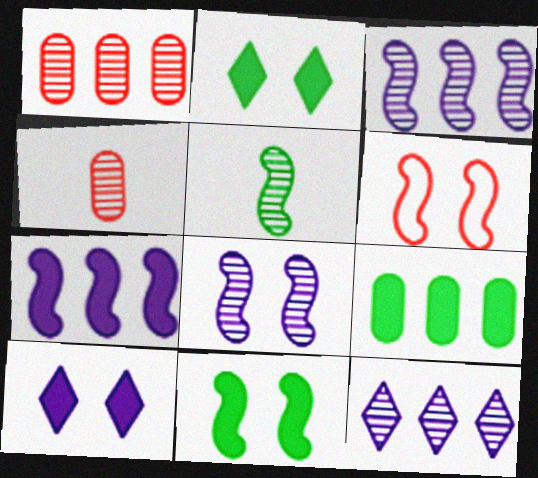[[5, 6, 7], 
[6, 8, 11]]